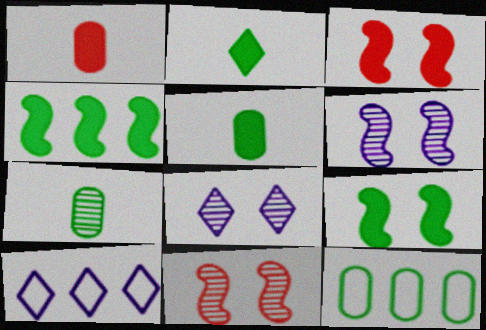[[3, 7, 10], 
[5, 10, 11]]